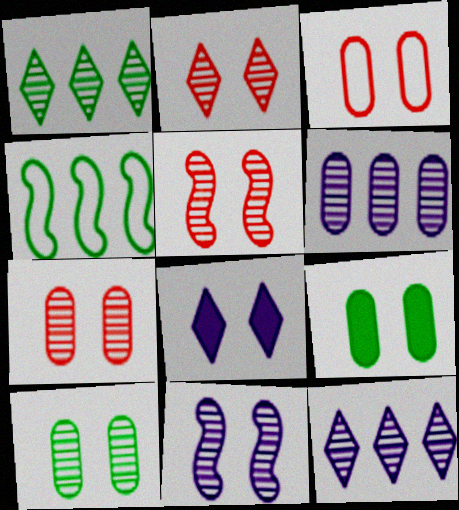[[2, 5, 7], 
[2, 10, 11]]